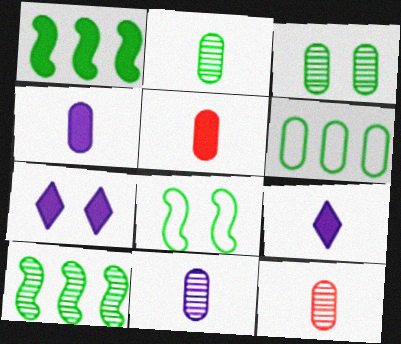[[1, 5, 7], 
[2, 11, 12]]